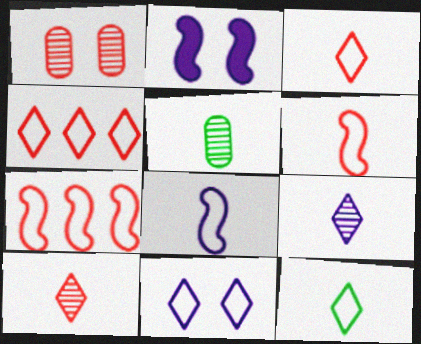[[2, 4, 5], 
[4, 11, 12]]